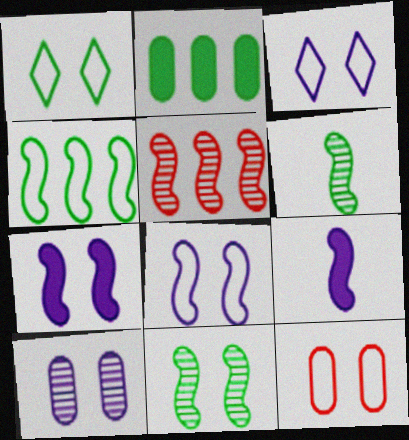[[1, 2, 6], 
[1, 8, 12], 
[3, 7, 10]]